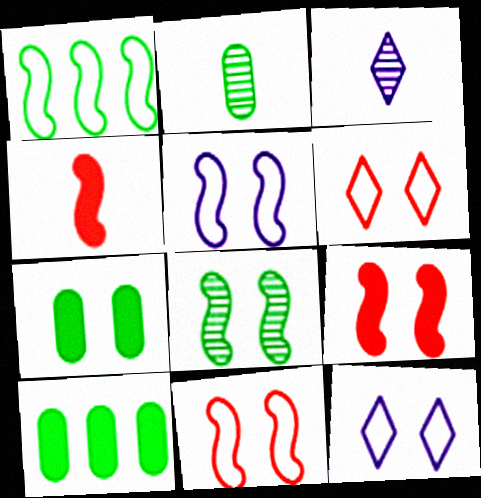[[3, 10, 11], 
[5, 8, 9]]